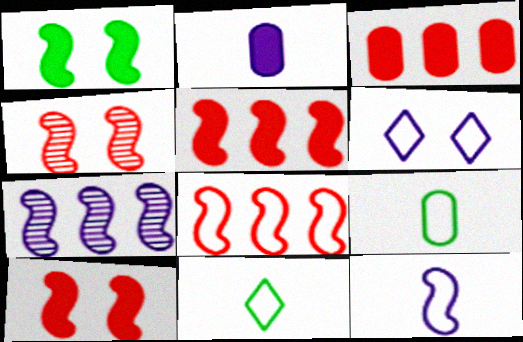[[2, 6, 7], 
[6, 8, 9]]